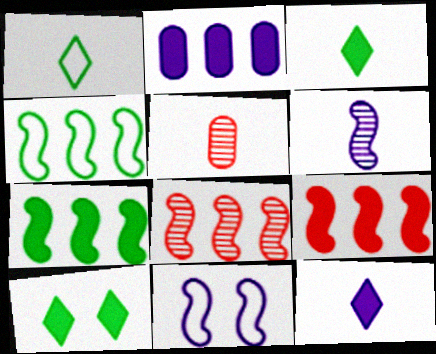[]